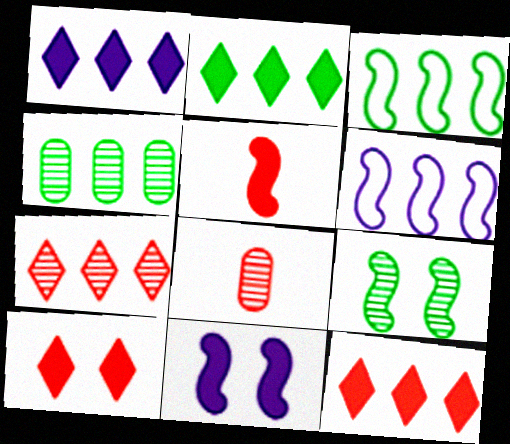[[1, 2, 12], 
[2, 3, 4], 
[4, 6, 12], 
[5, 6, 9]]